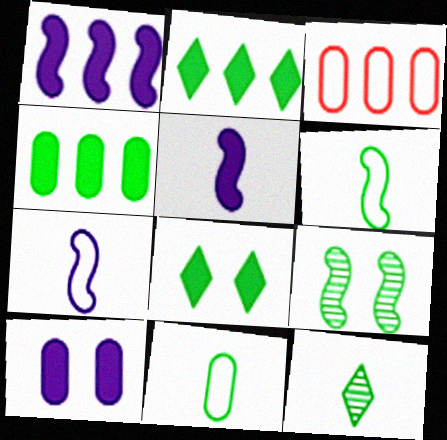[[2, 9, 11]]